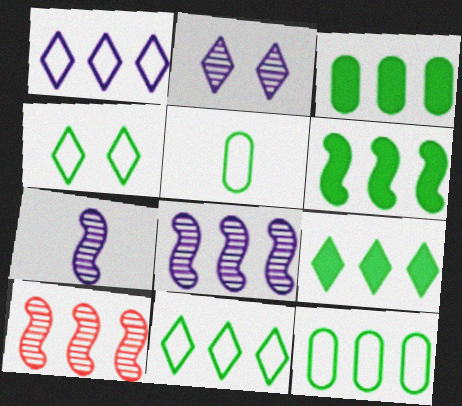[[1, 3, 10], 
[3, 6, 9]]